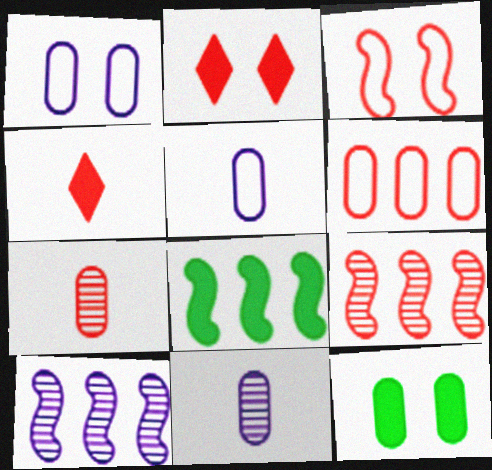[[6, 11, 12]]